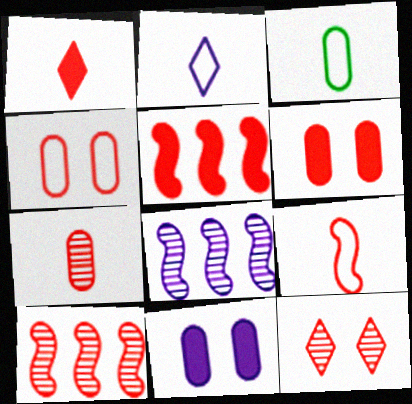[[1, 4, 10], 
[1, 5, 6], 
[1, 7, 9], 
[2, 3, 9], 
[2, 8, 11], 
[7, 10, 12]]